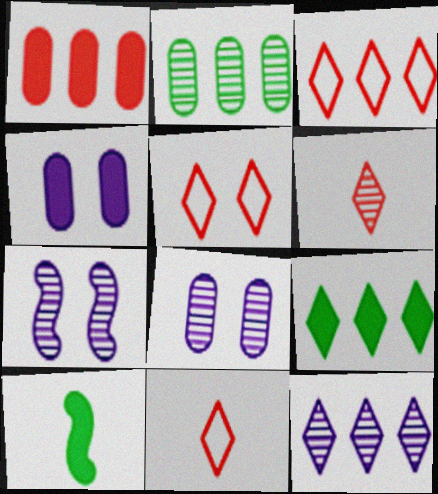[[2, 6, 7], 
[3, 5, 11], 
[3, 8, 10], 
[3, 9, 12]]